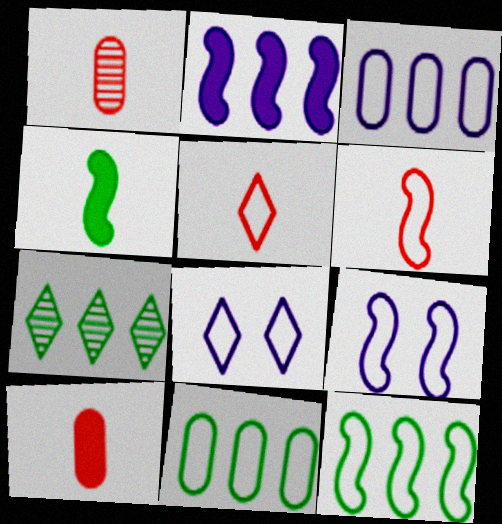[[5, 9, 11], 
[6, 8, 11], 
[6, 9, 12], 
[7, 9, 10]]